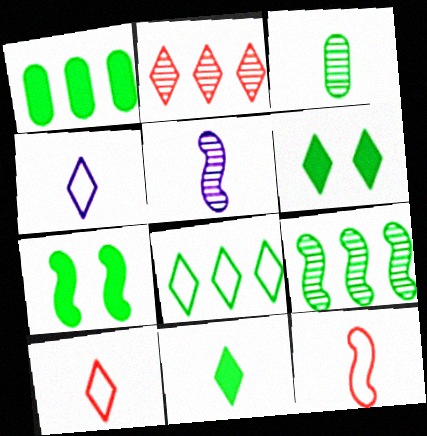[[1, 7, 11], 
[1, 8, 9], 
[2, 4, 6], 
[3, 7, 8]]